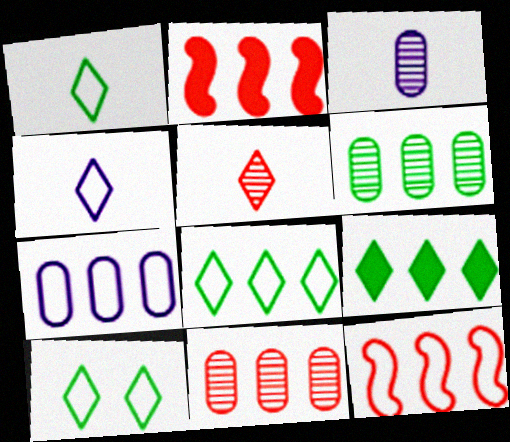[[1, 8, 10], 
[2, 3, 10], 
[7, 8, 12]]